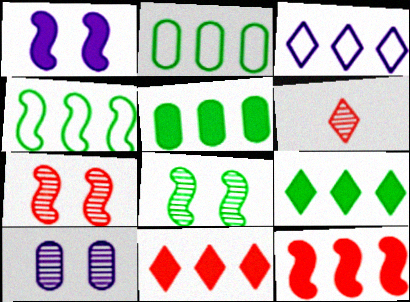[[1, 2, 6]]